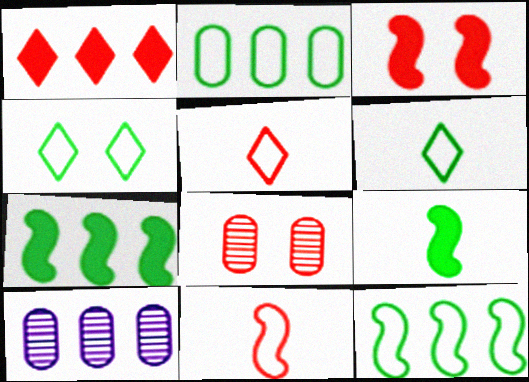[[1, 8, 11], 
[1, 10, 12], 
[3, 6, 10]]